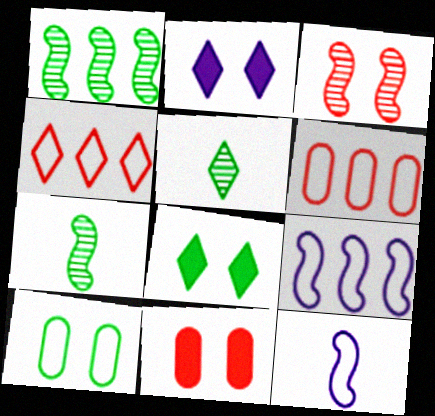[[2, 3, 10], 
[2, 4, 5], 
[2, 6, 7], 
[4, 10, 12], 
[5, 9, 11]]